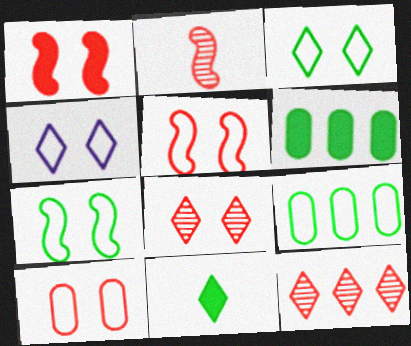[[1, 8, 10], 
[2, 4, 6], 
[4, 7, 10], 
[4, 11, 12]]